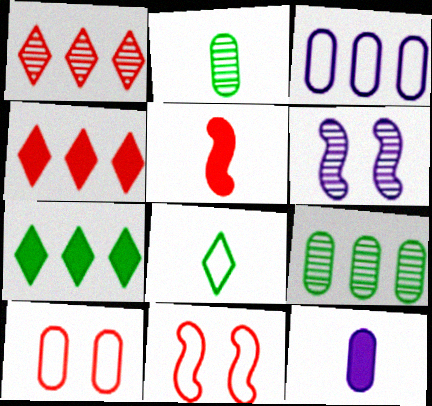[[1, 2, 6], 
[1, 5, 10], 
[3, 8, 11], 
[9, 10, 12]]